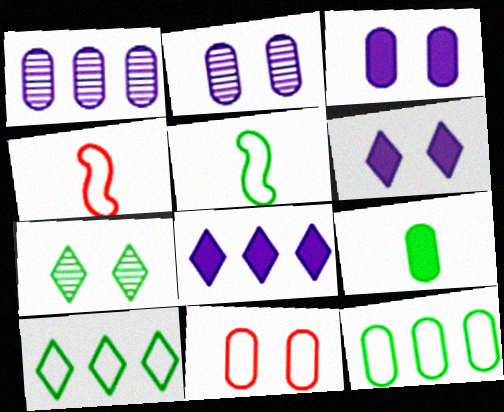[[1, 9, 11]]